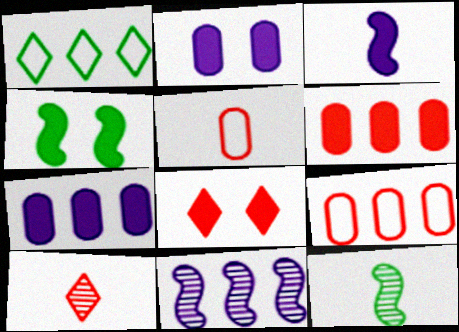[[1, 6, 11], 
[2, 4, 8]]